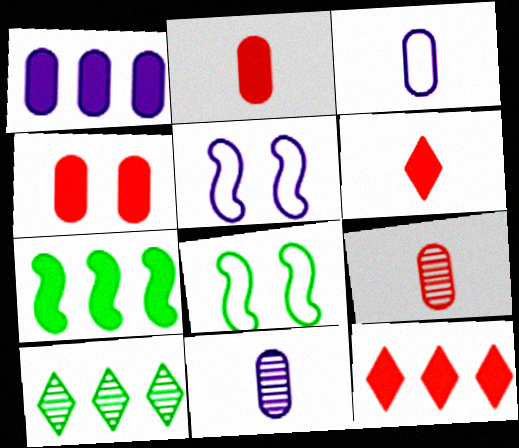[[1, 7, 12], 
[2, 5, 10], 
[8, 11, 12]]